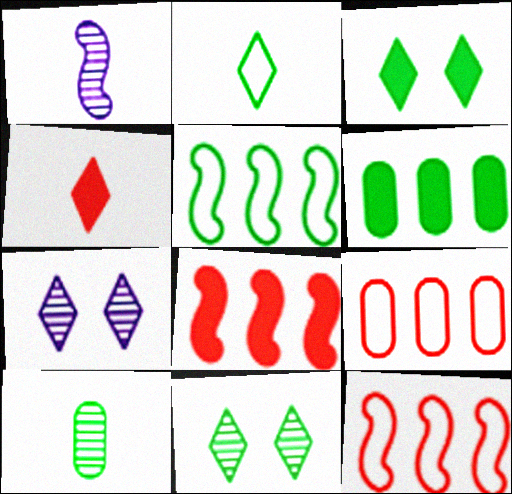[[1, 3, 9], 
[3, 5, 10]]